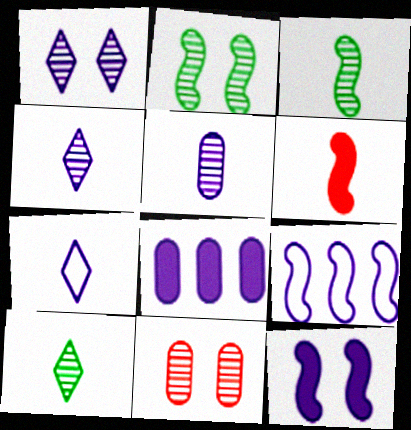[[1, 2, 11], 
[2, 6, 9]]